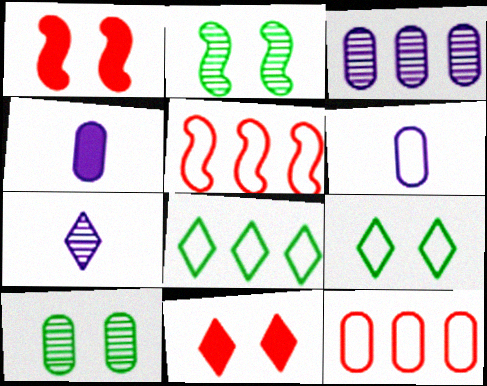[[4, 10, 12], 
[5, 6, 9], 
[7, 8, 11]]